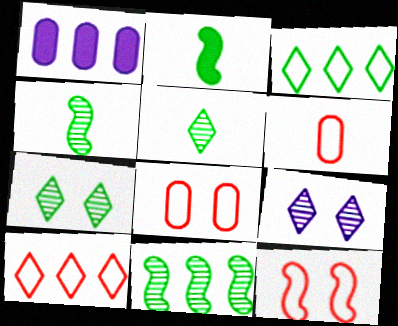[[1, 5, 12], 
[1, 10, 11], 
[6, 10, 12]]